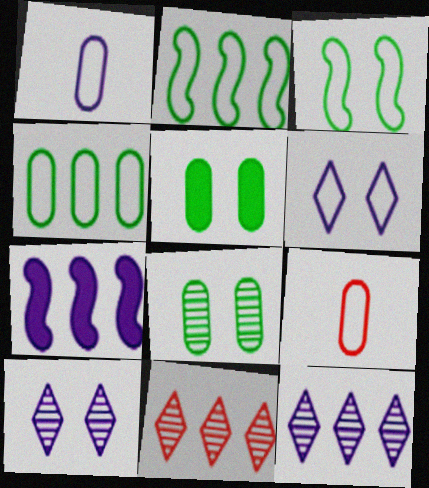[[1, 7, 10], 
[2, 6, 9], 
[4, 7, 11]]